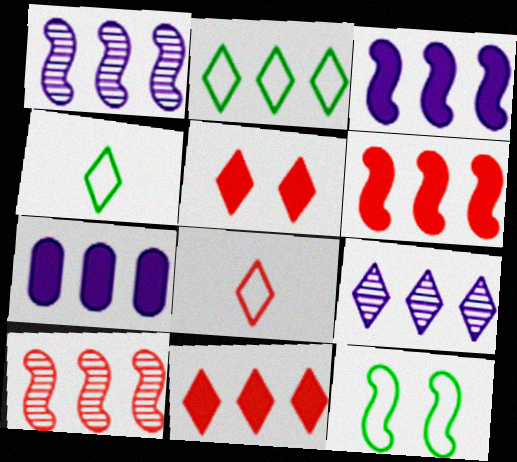[[2, 7, 10], 
[2, 9, 11], 
[4, 5, 9]]